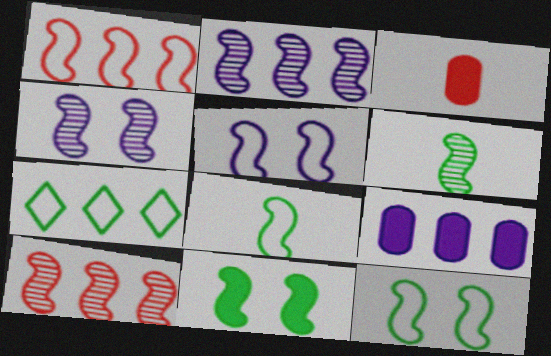[[1, 5, 8], 
[3, 4, 7], 
[4, 6, 10], 
[7, 9, 10]]